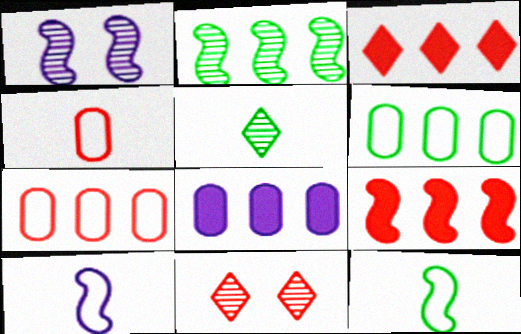[[1, 9, 12], 
[4, 9, 11], 
[8, 11, 12]]